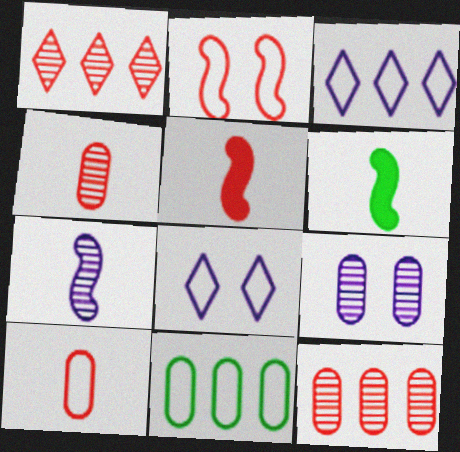[[6, 8, 12]]